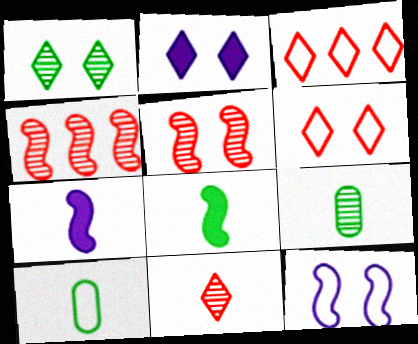[[1, 2, 6], 
[2, 4, 10], 
[3, 10, 12], 
[4, 8, 12], 
[7, 10, 11]]